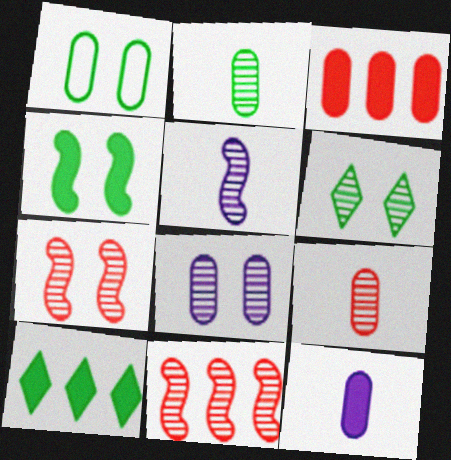[[1, 4, 6], 
[6, 7, 8]]